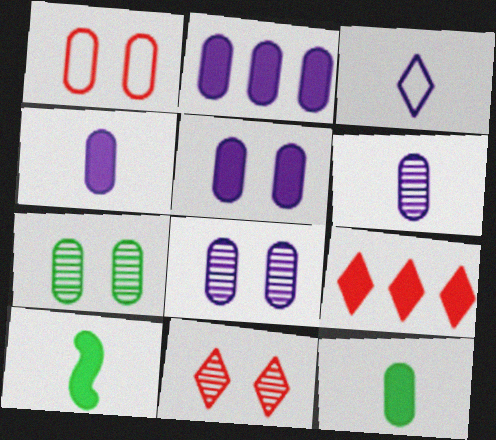[[1, 5, 7], 
[2, 4, 5], 
[5, 9, 10]]